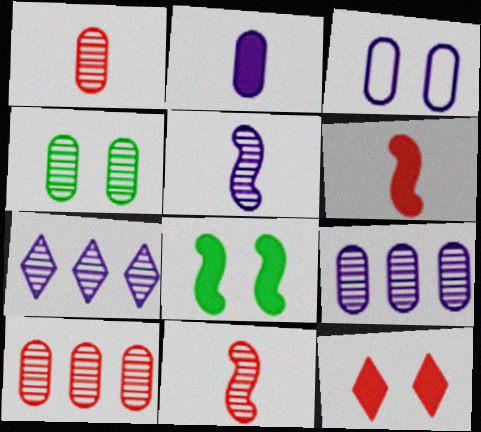[[1, 4, 9], 
[2, 3, 9], 
[4, 7, 11]]